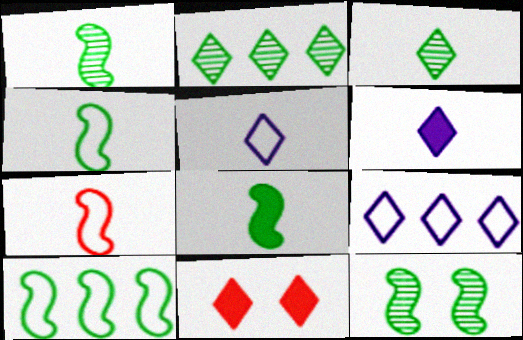[[1, 4, 8], 
[2, 5, 11], 
[3, 9, 11], 
[8, 10, 12]]